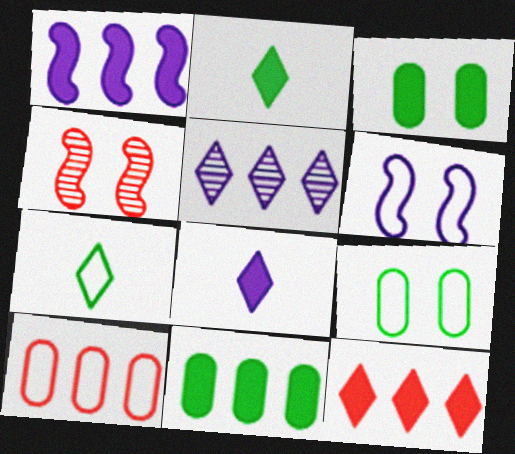[[1, 11, 12], 
[6, 7, 10]]